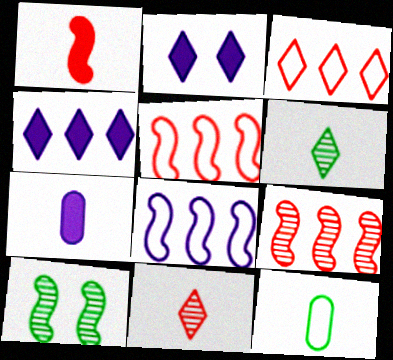[[1, 8, 10], 
[2, 3, 6], 
[2, 9, 12], 
[3, 7, 10]]